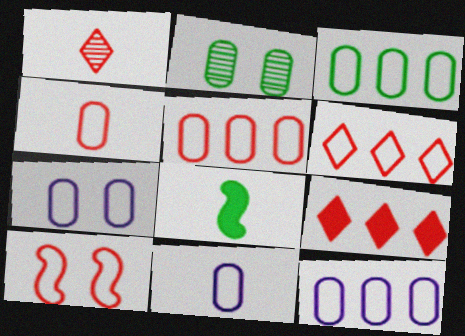[[1, 8, 11], 
[3, 4, 7], 
[3, 5, 12], 
[4, 6, 10], 
[7, 11, 12]]